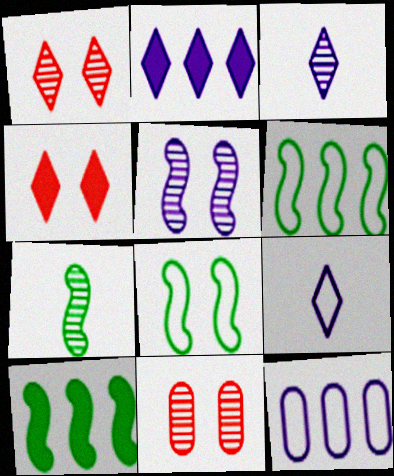[[4, 7, 12], 
[7, 8, 10], 
[9, 10, 11]]